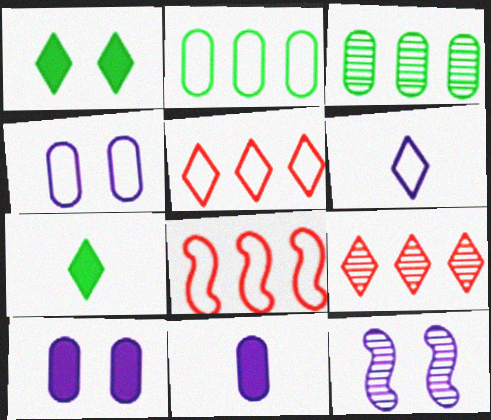[[1, 6, 9]]